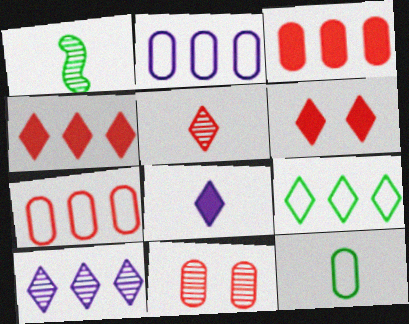[[1, 2, 6], 
[1, 10, 11], 
[4, 9, 10]]